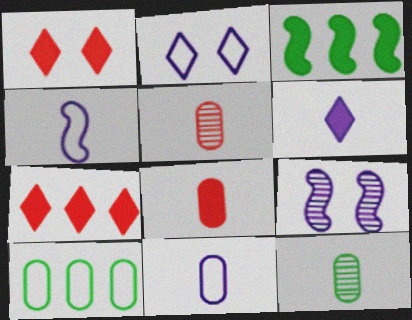[[2, 3, 5], 
[8, 11, 12]]